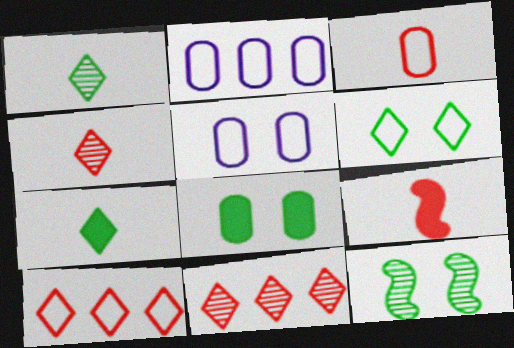[[3, 4, 9], 
[6, 8, 12]]